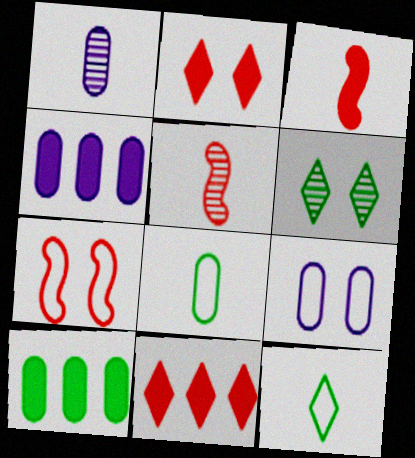[[1, 3, 12], 
[1, 4, 9]]